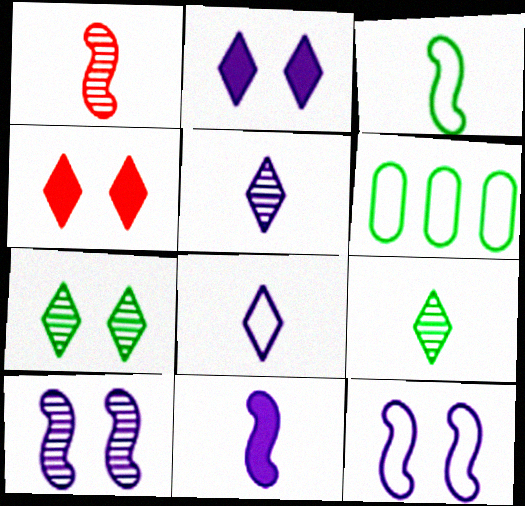[[1, 2, 6], 
[1, 3, 11]]